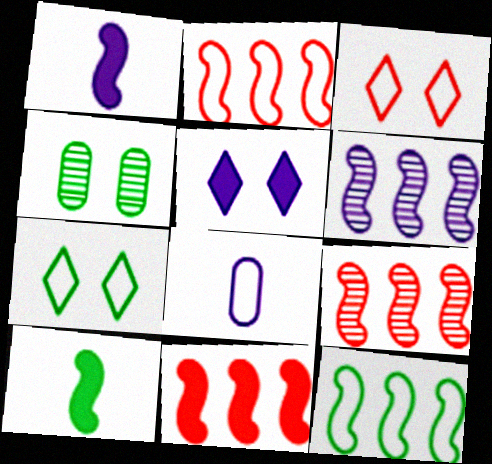[[2, 7, 8], 
[2, 9, 11], 
[3, 8, 12], 
[5, 6, 8], 
[6, 11, 12]]